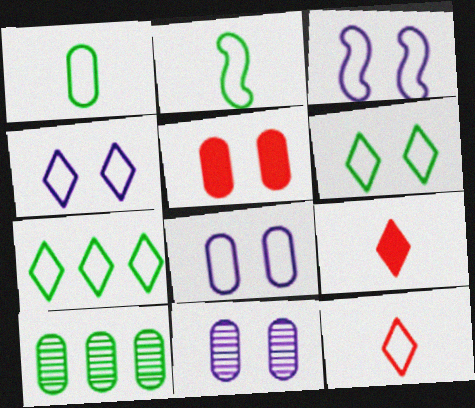[[3, 4, 8], 
[3, 9, 10], 
[4, 7, 12]]